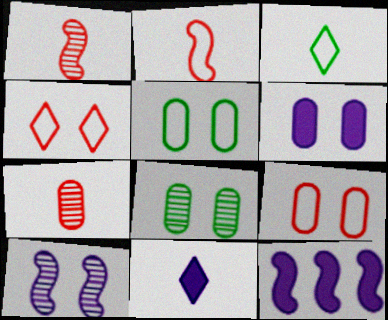[[6, 8, 9], 
[6, 11, 12]]